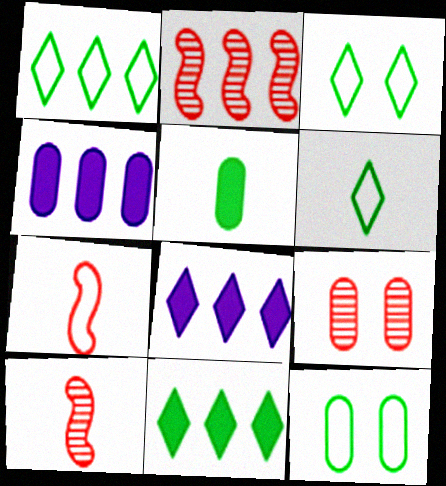[[1, 2, 4], 
[1, 3, 6], 
[3, 4, 10], 
[8, 10, 12]]